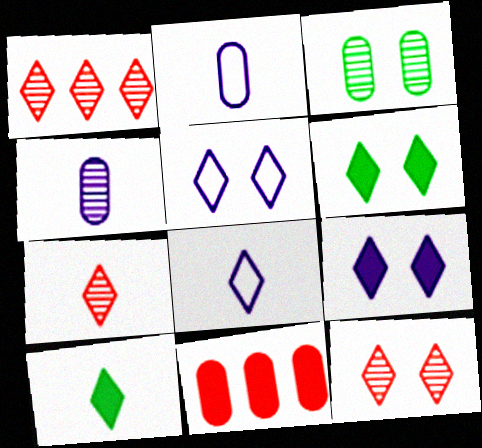[[1, 5, 10], 
[1, 6, 8], 
[1, 7, 12], 
[2, 3, 11], 
[5, 6, 12], 
[7, 8, 10]]